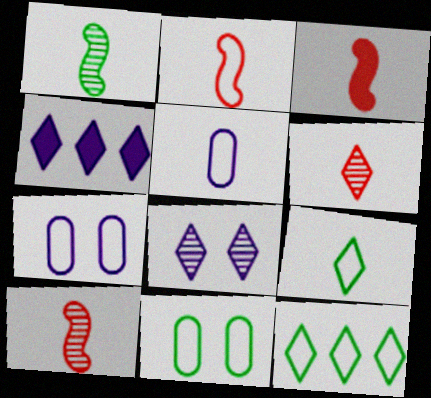[[2, 3, 10], 
[2, 5, 9], 
[2, 7, 12], 
[4, 10, 11]]